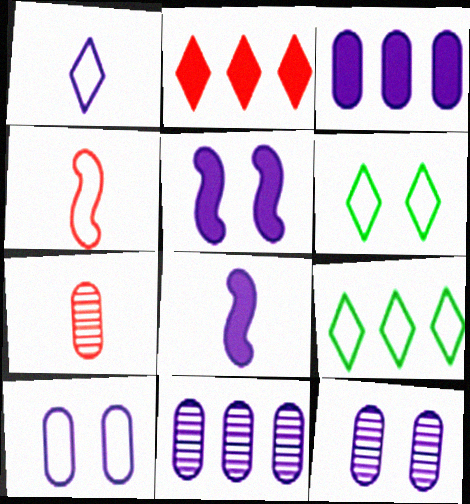[[1, 5, 11], 
[4, 9, 10], 
[5, 7, 9]]